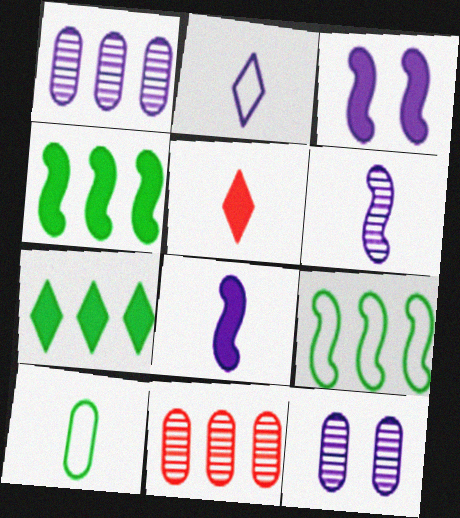[[1, 2, 3], 
[5, 6, 10], 
[5, 9, 12]]